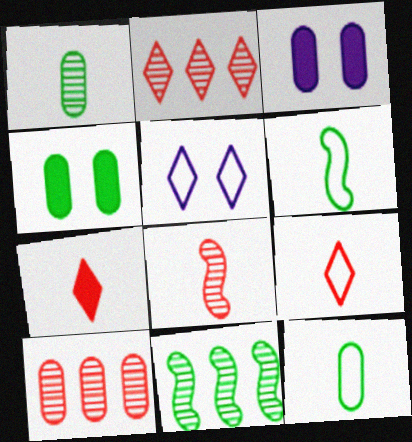[[2, 3, 6], 
[3, 9, 11], 
[3, 10, 12]]